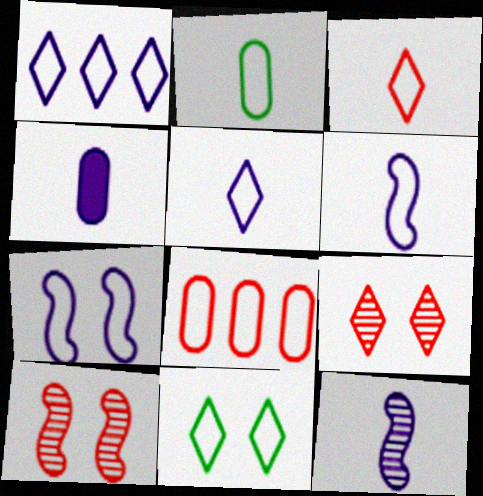[[1, 3, 11], 
[2, 3, 6], 
[4, 5, 12], 
[6, 8, 11]]